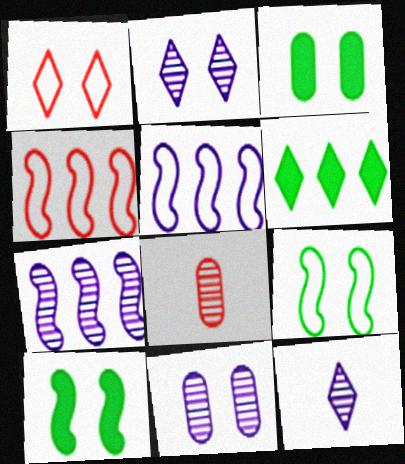[[1, 6, 12], 
[1, 10, 11], 
[3, 4, 12], 
[7, 11, 12]]